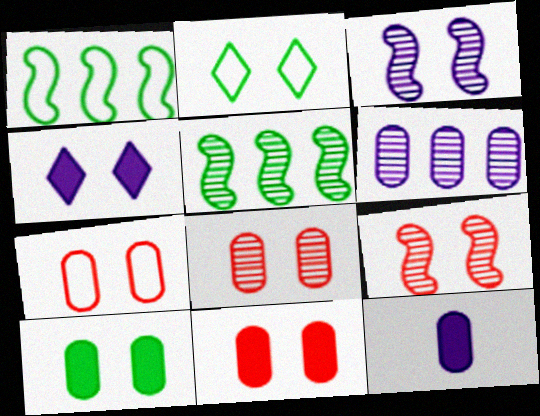[[2, 3, 11], 
[7, 8, 11]]